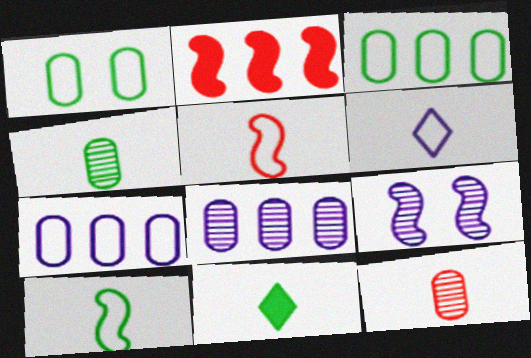[[2, 9, 10], 
[4, 10, 11]]